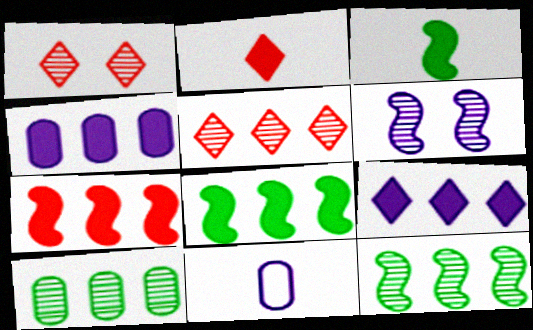[[1, 8, 11], 
[6, 9, 11]]